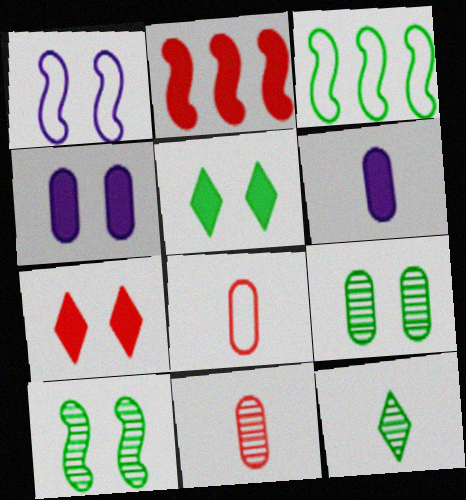[[1, 7, 9], 
[2, 5, 6]]